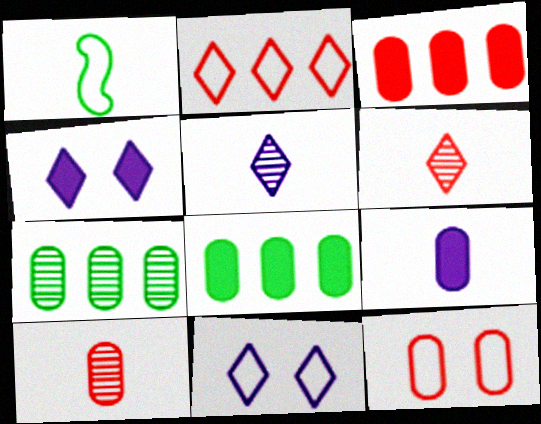[[1, 6, 9], 
[3, 10, 12], 
[7, 9, 12]]